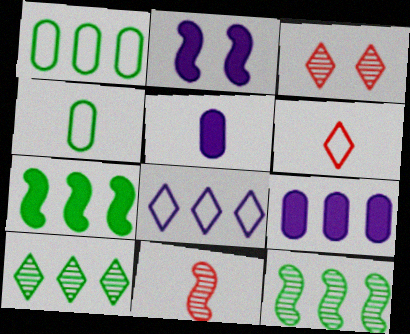[[1, 7, 10]]